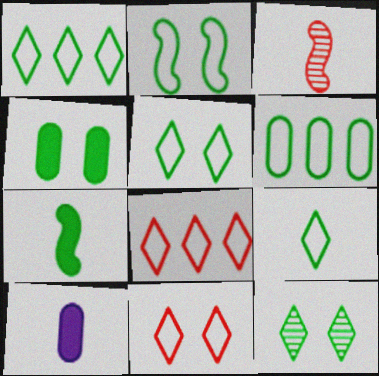[[1, 5, 9], 
[2, 4, 12], 
[2, 6, 9], 
[3, 9, 10], 
[6, 7, 12]]